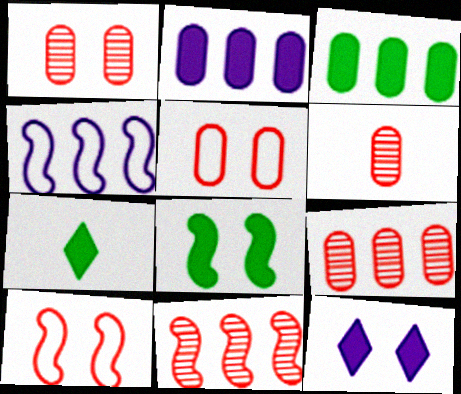[[1, 4, 7], 
[1, 6, 9], 
[3, 7, 8]]